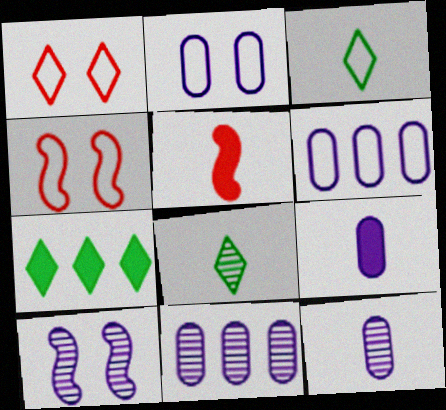[[2, 9, 11], 
[3, 4, 6], 
[3, 5, 12], 
[4, 7, 12]]